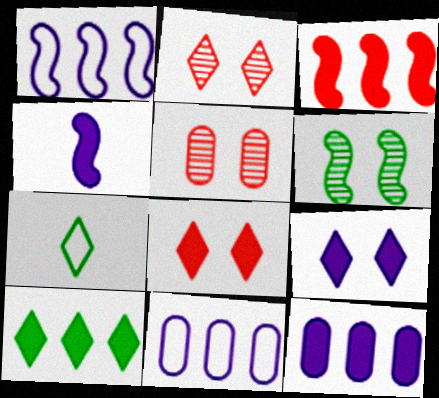[[3, 10, 12], 
[4, 9, 12]]